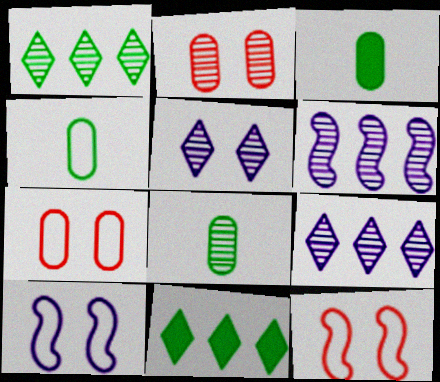[[3, 4, 8], 
[3, 9, 12]]